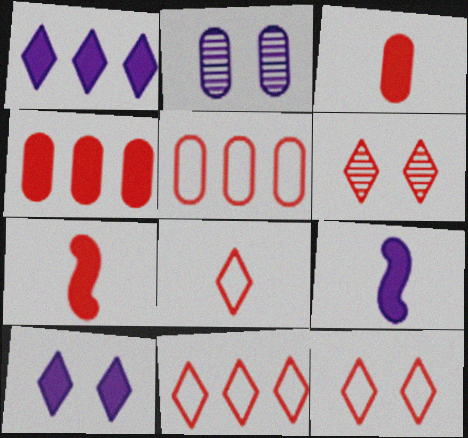[[5, 6, 7], 
[8, 11, 12]]